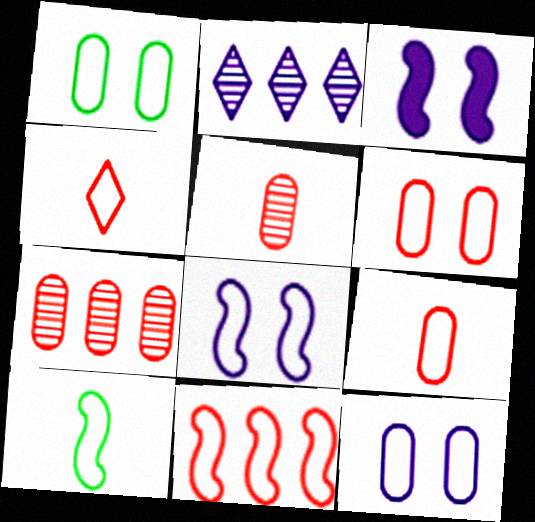[[1, 6, 12], 
[4, 6, 11], 
[8, 10, 11]]